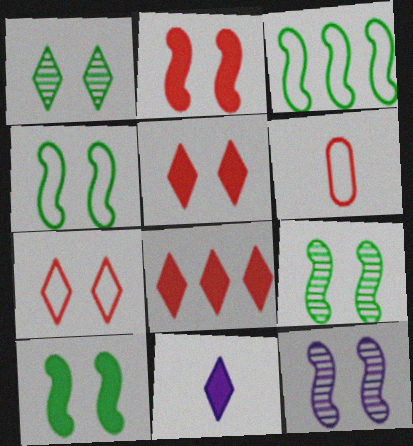[[2, 4, 12], 
[4, 9, 10]]